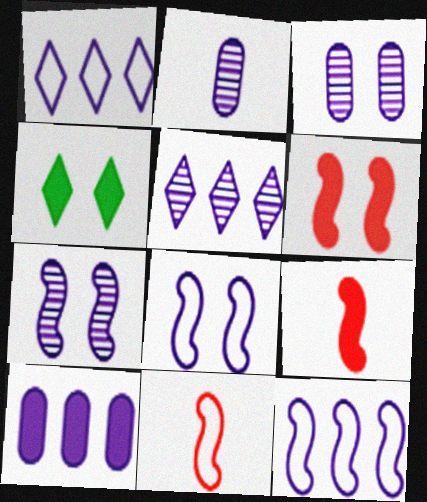[[2, 5, 7], 
[4, 9, 10], 
[5, 10, 12]]